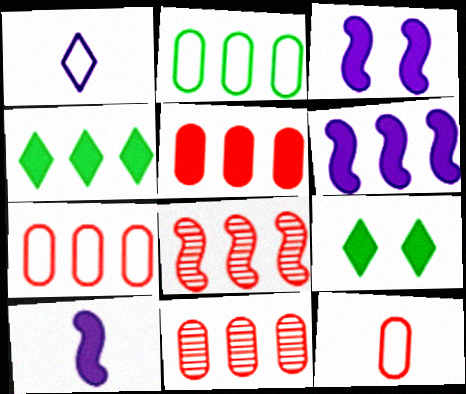[[3, 6, 10], 
[4, 5, 6], 
[5, 7, 11], 
[5, 9, 10]]